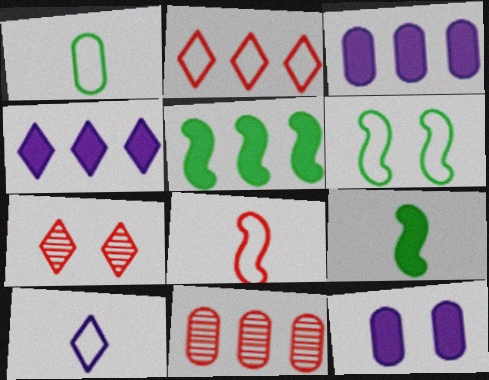[[1, 8, 10], 
[1, 11, 12], 
[6, 7, 12]]